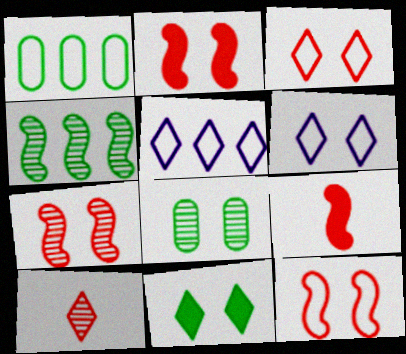[[2, 6, 8], 
[2, 7, 12], 
[5, 8, 9], 
[5, 10, 11]]